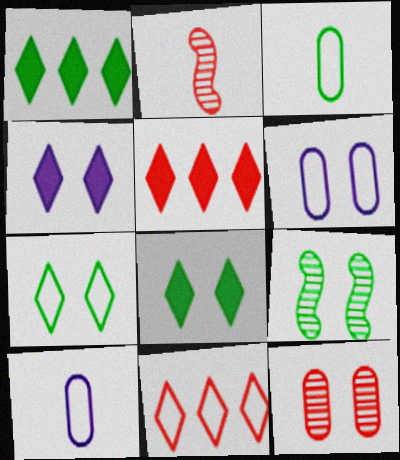[[1, 2, 6], 
[1, 3, 9], 
[5, 9, 10]]